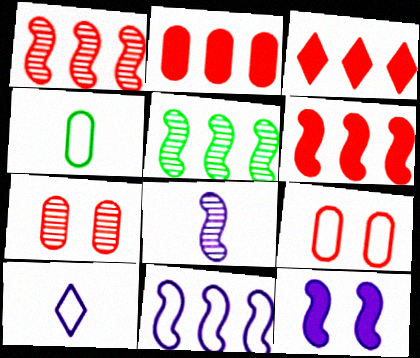[[2, 3, 6], 
[5, 6, 11], 
[8, 11, 12]]